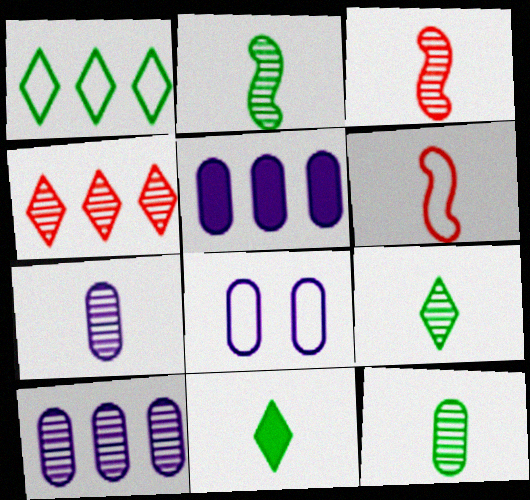[[1, 6, 8], 
[2, 9, 12], 
[3, 7, 9], 
[5, 7, 8], 
[6, 7, 11]]